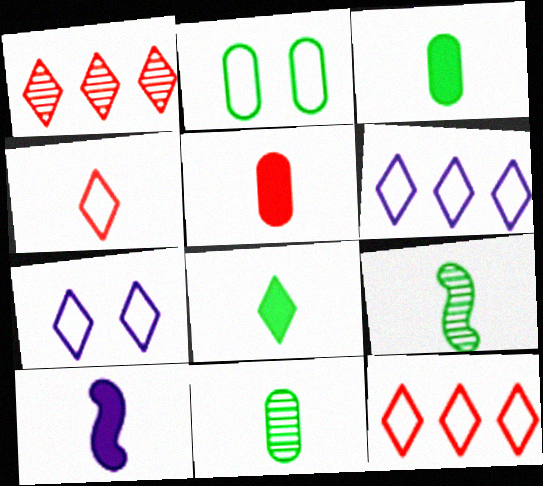[[1, 2, 10], 
[1, 7, 8], 
[4, 10, 11], 
[5, 8, 10]]